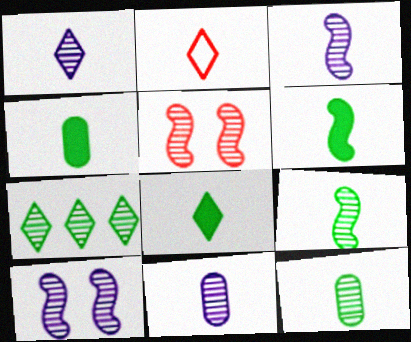[[1, 2, 8], 
[1, 3, 11], 
[2, 3, 4], 
[2, 6, 11], 
[4, 6, 8], 
[5, 7, 11]]